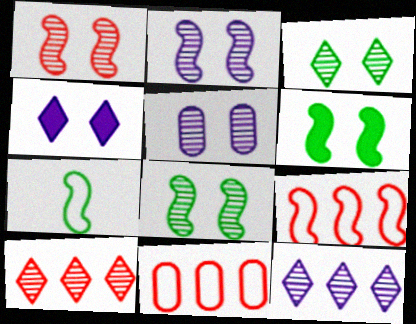[[1, 2, 8], 
[1, 3, 5]]